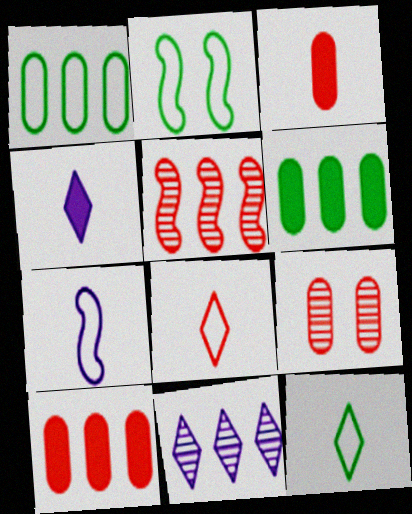[[1, 2, 12], 
[2, 3, 11]]